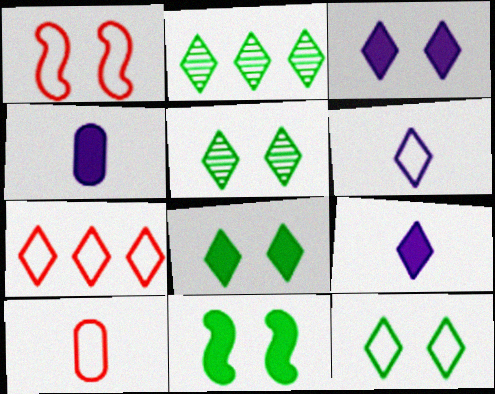[[1, 2, 4], 
[1, 7, 10], 
[5, 7, 9], 
[5, 8, 12], 
[6, 7, 12]]